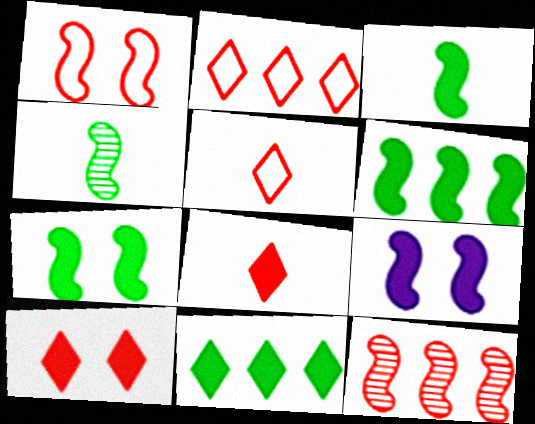[[3, 6, 7]]